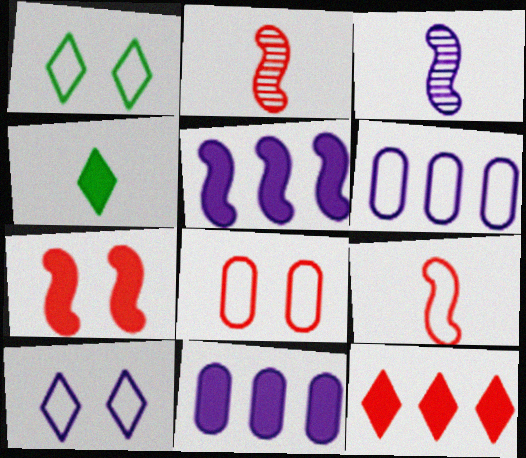[[1, 2, 11], 
[1, 6, 9], 
[2, 8, 12], 
[3, 10, 11], 
[4, 7, 11]]